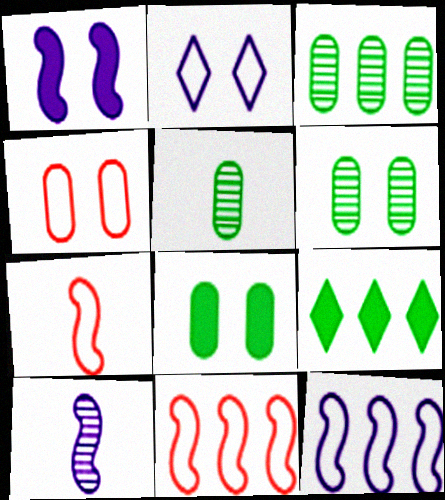[[1, 10, 12], 
[3, 5, 6], 
[4, 9, 10]]